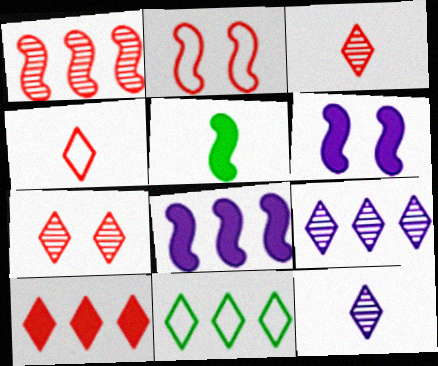[[4, 7, 10], 
[9, 10, 11]]